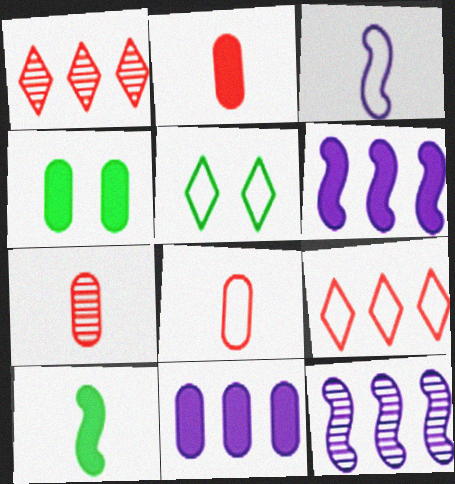[[1, 3, 4], 
[2, 4, 11], 
[2, 5, 12], 
[2, 7, 8], 
[5, 6, 7]]